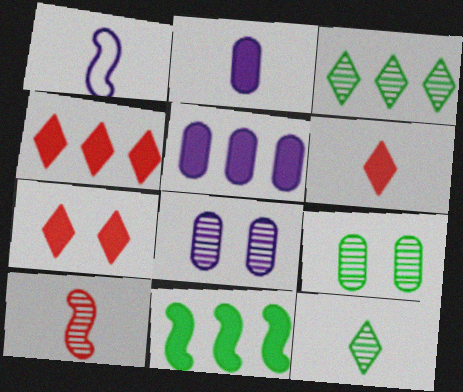[[1, 4, 9], 
[2, 7, 11], 
[3, 8, 10], 
[4, 5, 11], 
[4, 6, 7]]